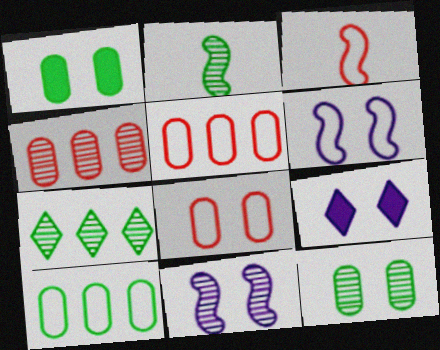[[2, 5, 9], 
[2, 7, 12]]